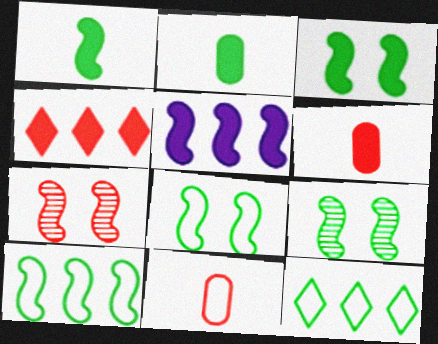[[1, 9, 10], 
[2, 9, 12], 
[3, 8, 9], 
[4, 7, 11]]